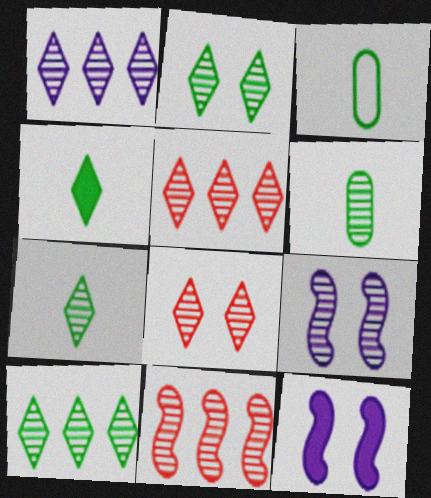[[1, 5, 10], 
[1, 7, 8], 
[2, 7, 10], 
[3, 5, 12], 
[5, 6, 9]]